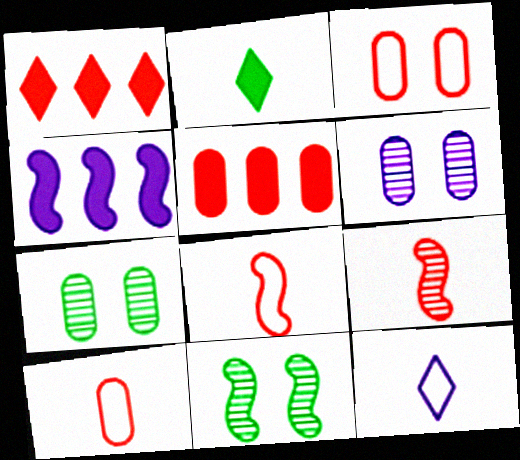[[1, 3, 9], 
[4, 6, 12], 
[4, 8, 11], 
[5, 11, 12]]